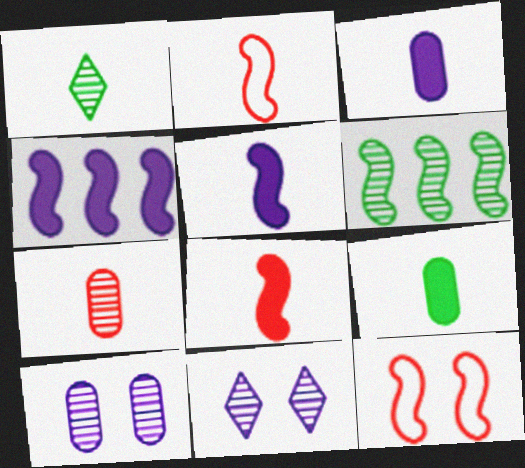[[1, 2, 3], 
[5, 6, 12], 
[6, 7, 11]]